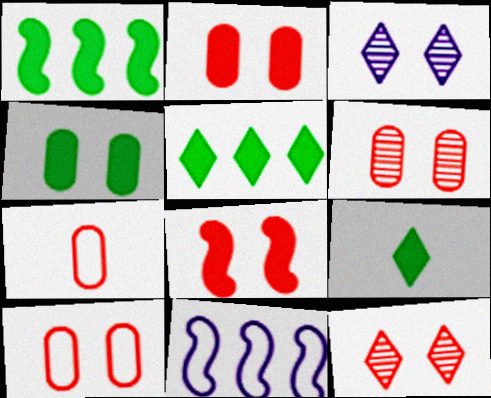[[1, 3, 7], 
[1, 4, 9], 
[2, 6, 10], 
[6, 9, 11], 
[8, 10, 12]]